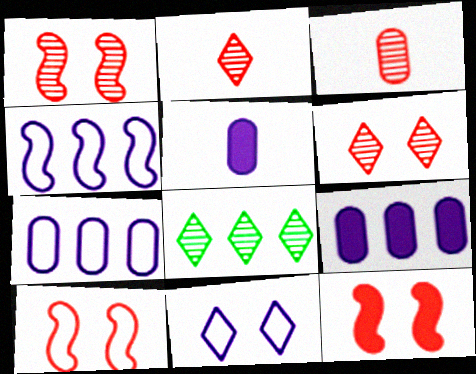[[1, 10, 12], 
[5, 8, 10]]